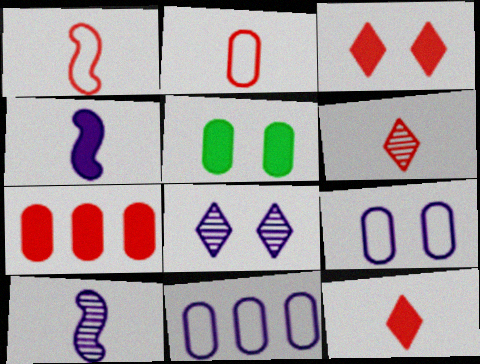[[4, 8, 11]]